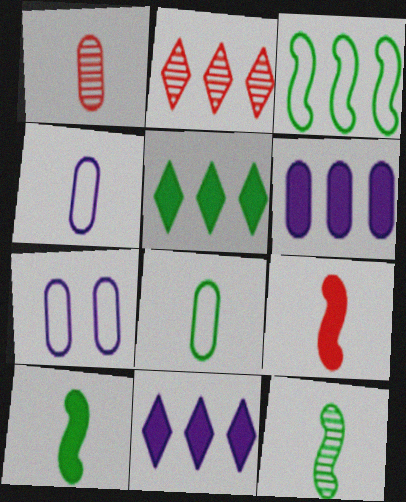[[2, 3, 6], 
[2, 7, 10]]